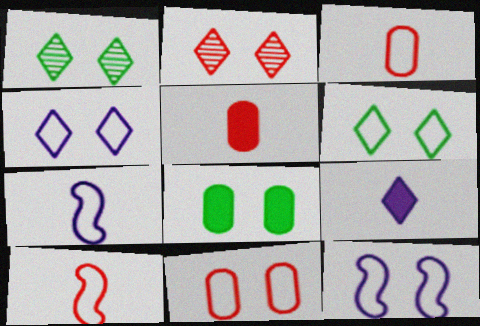[[2, 8, 12], 
[6, 11, 12]]